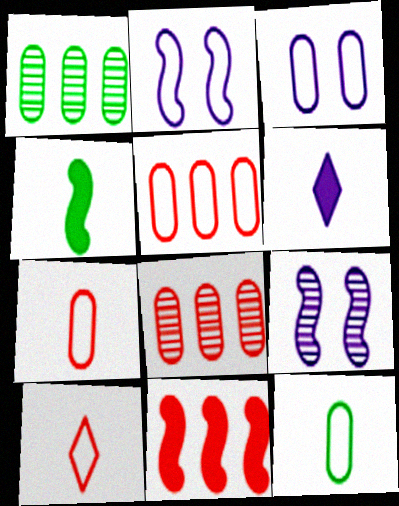[[3, 5, 12]]